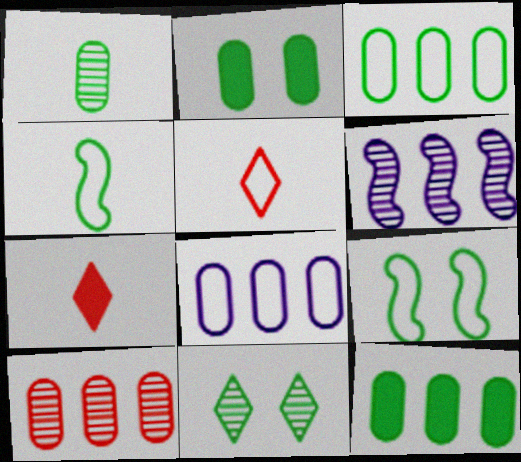[[1, 2, 3], 
[2, 5, 6], 
[2, 9, 11], 
[4, 11, 12], 
[5, 8, 9], 
[8, 10, 12]]